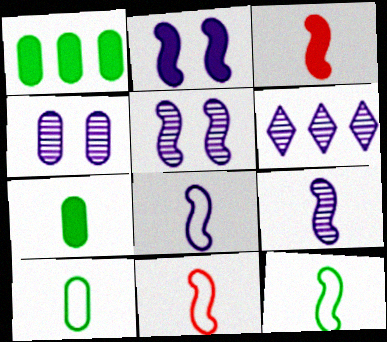[[3, 9, 12], 
[4, 6, 9], 
[8, 11, 12]]